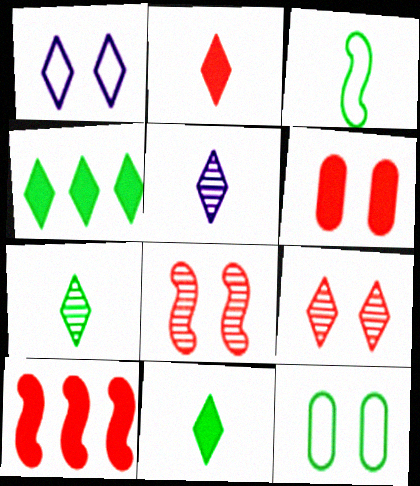[[2, 6, 10], 
[5, 10, 12]]